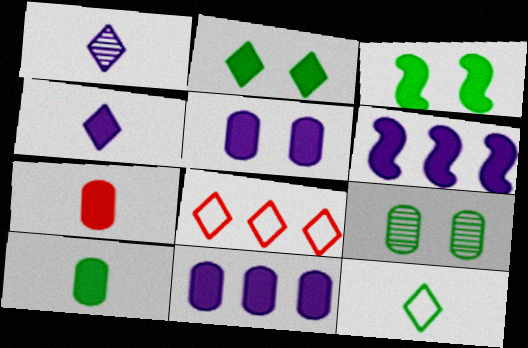[[1, 2, 8], 
[2, 6, 7], 
[4, 5, 6]]